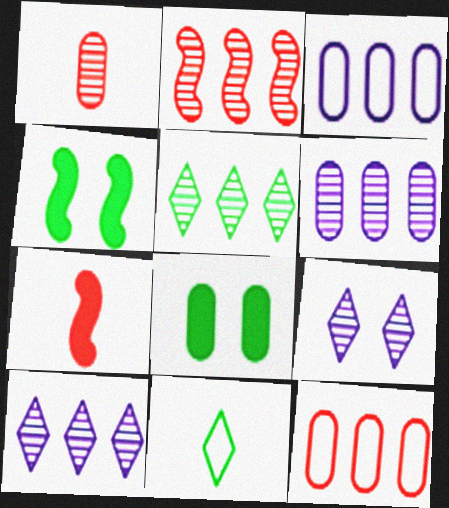[[1, 3, 8], 
[2, 5, 6]]